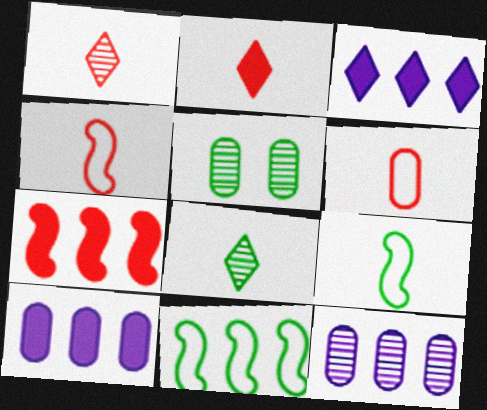[[3, 4, 5], 
[5, 6, 10]]